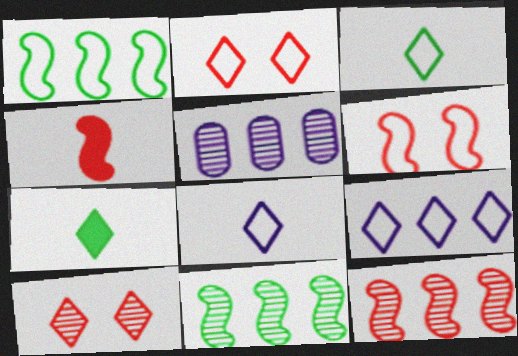[[2, 3, 9], 
[4, 6, 12], 
[5, 6, 7], 
[7, 9, 10]]